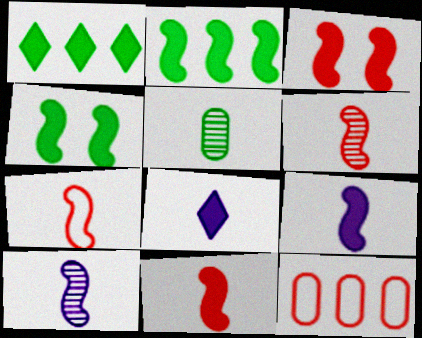[[2, 3, 9], 
[5, 7, 8], 
[6, 7, 11]]